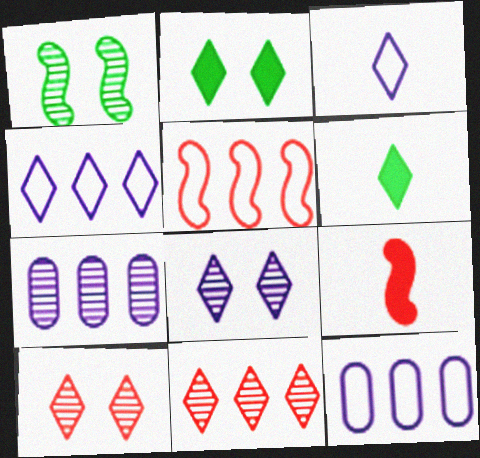[[2, 3, 11], 
[4, 6, 10]]